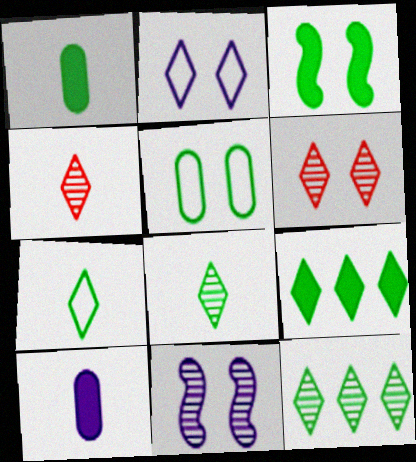[[1, 3, 9], 
[2, 4, 9]]